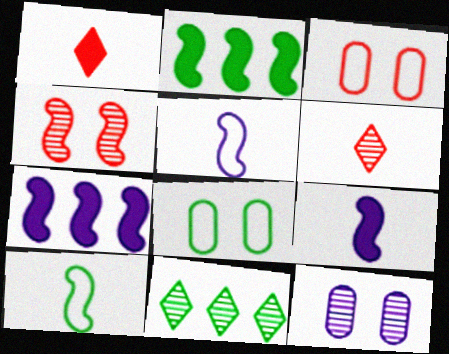[[2, 4, 5], 
[3, 9, 11], 
[4, 7, 10], 
[6, 7, 8]]